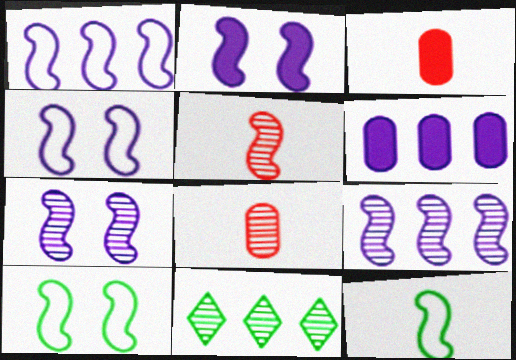[[2, 4, 7], 
[3, 4, 11], 
[7, 8, 11]]